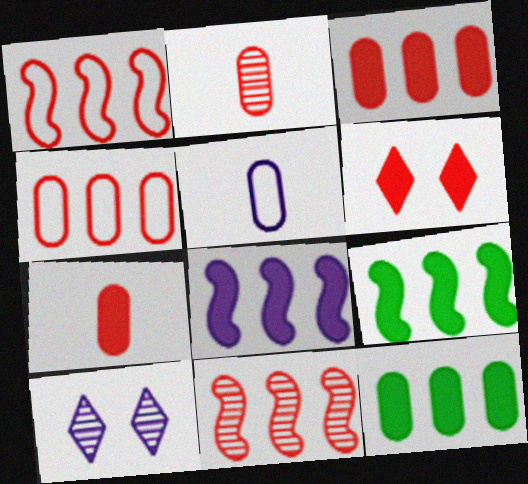[[1, 2, 6], 
[5, 8, 10]]